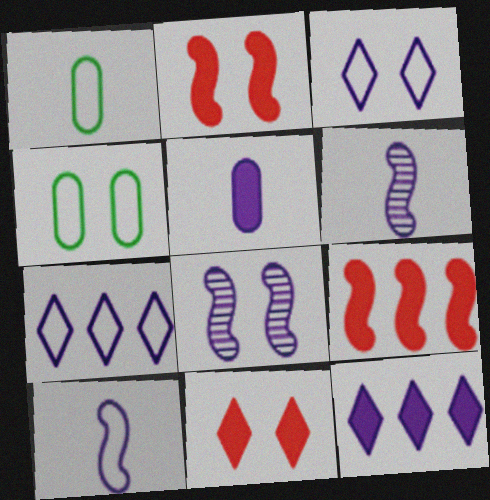[[4, 8, 11], 
[5, 7, 8]]